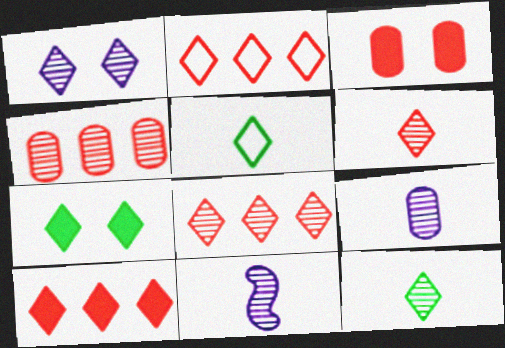[[1, 5, 10], 
[1, 8, 12], 
[2, 8, 10]]